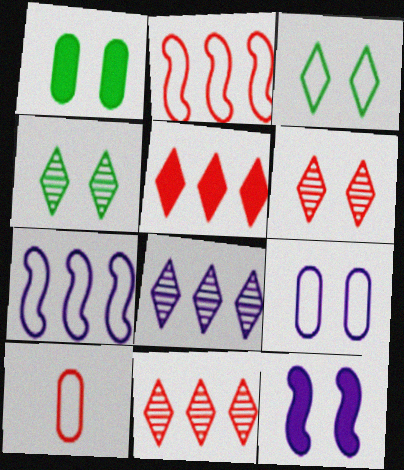[[3, 7, 10]]